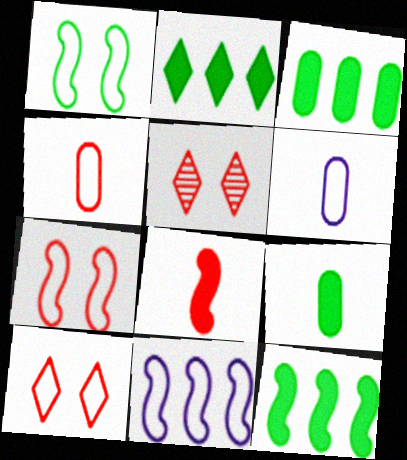[[2, 3, 12], 
[5, 6, 12], 
[5, 9, 11]]